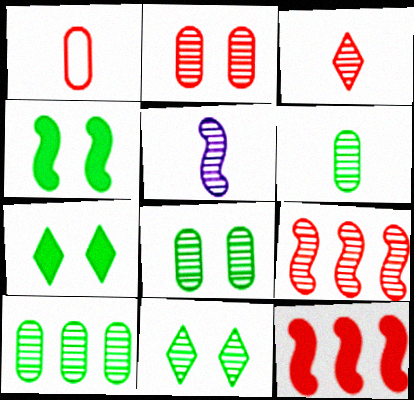[[2, 3, 9], 
[3, 5, 6], 
[6, 8, 10]]